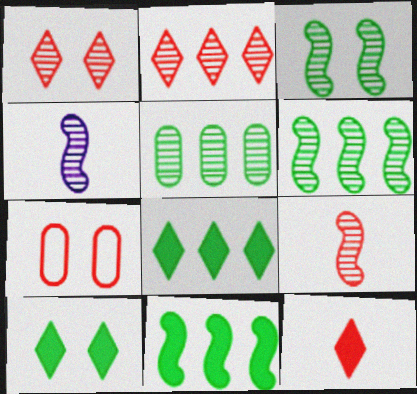[[1, 4, 5], 
[4, 7, 8]]